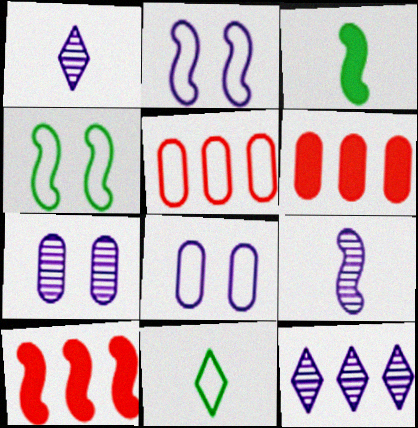[[1, 4, 6], 
[2, 5, 11], 
[4, 9, 10], 
[7, 9, 12], 
[7, 10, 11]]